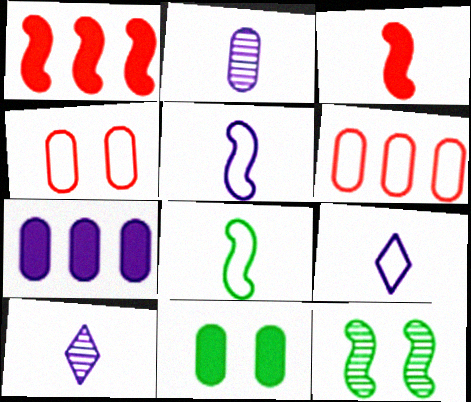[[1, 5, 12], 
[2, 6, 11]]